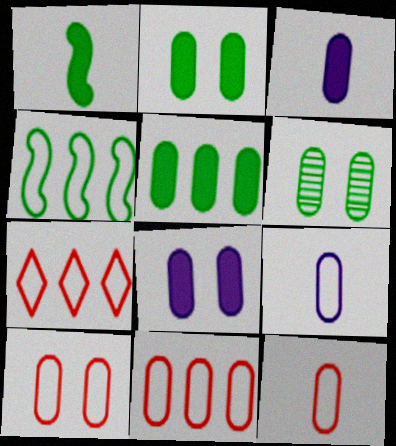[[3, 6, 11], 
[6, 8, 10], 
[10, 11, 12]]